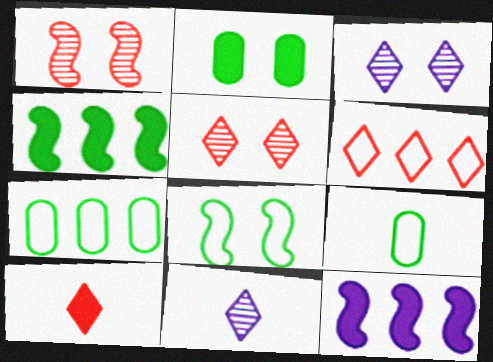[[2, 10, 12], 
[5, 6, 10], 
[5, 9, 12]]